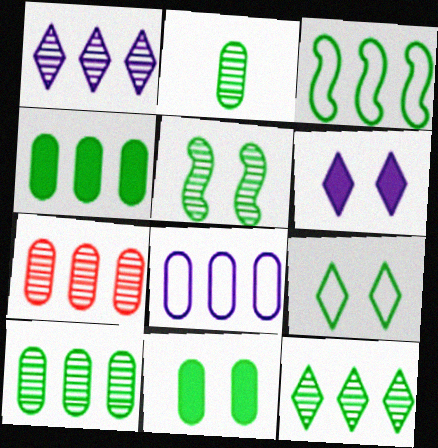[[2, 5, 12], 
[3, 4, 12], 
[4, 7, 8], 
[5, 9, 11]]